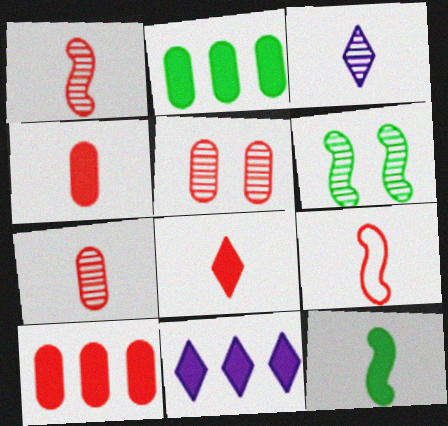[[7, 8, 9]]